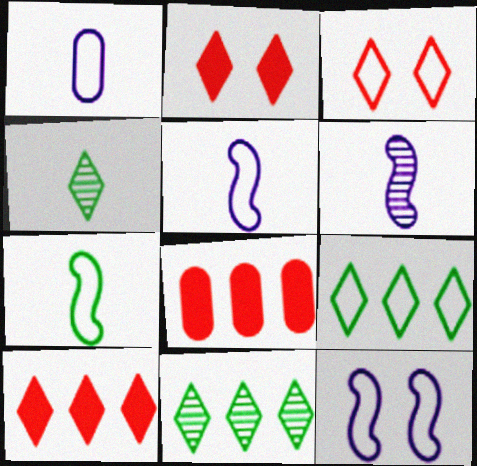[[4, 8, 12]]